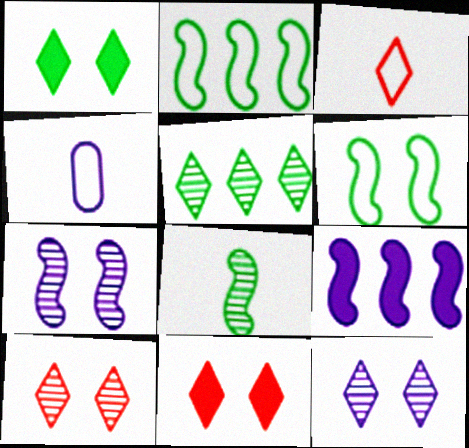[[4, 9, 12]]